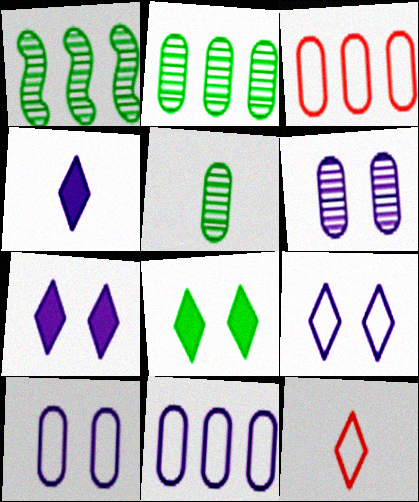[]